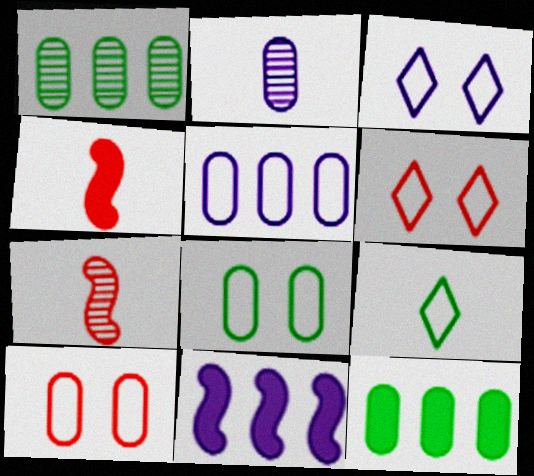[[1, 3, 4], 
[2, 3, 11], 
[2, 4, 9], 
[2, 10, 12], 
[3, 7, 12]]